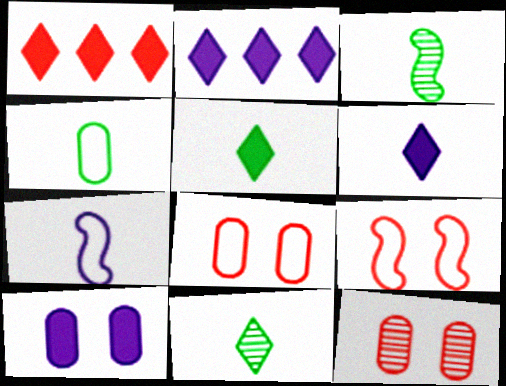[[2, 3, 8], 
[3, 4, 5]]